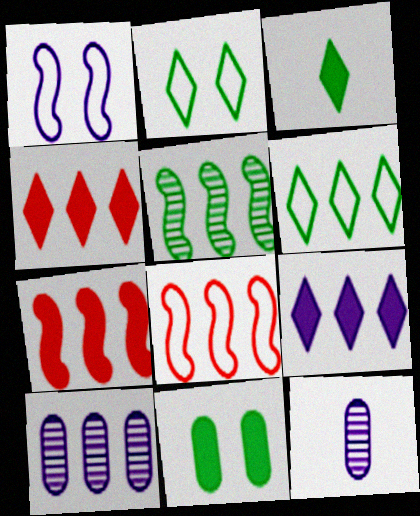[[1, 9, 12], 
[2, 7, 12], 
[6, 7, 10]]